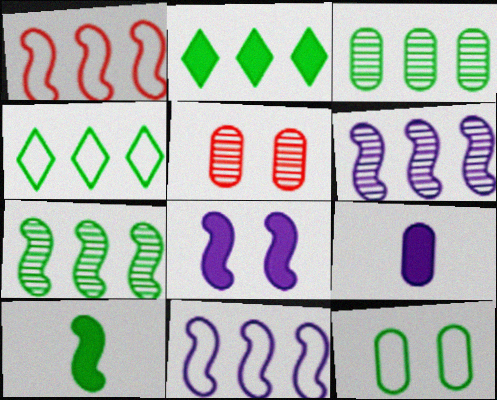[]